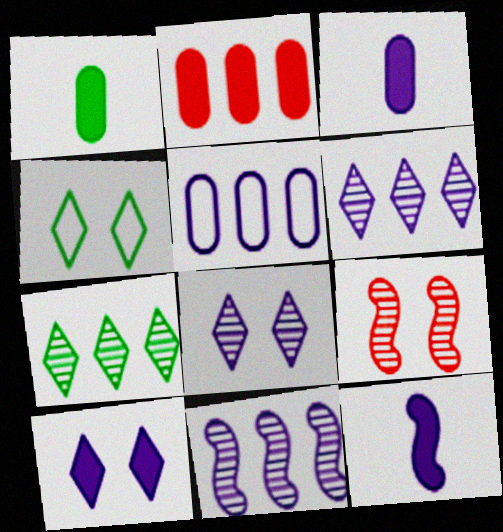[[5, 8, 12]]